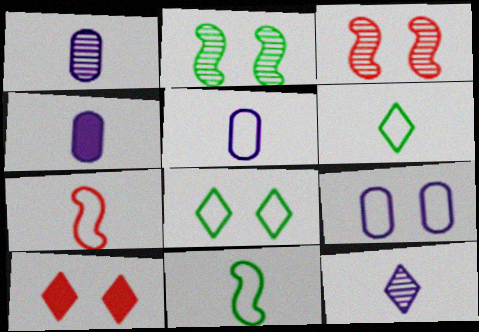[[1, 4, 5], 
[2, 9, 10], 
[5, 6, 7]]